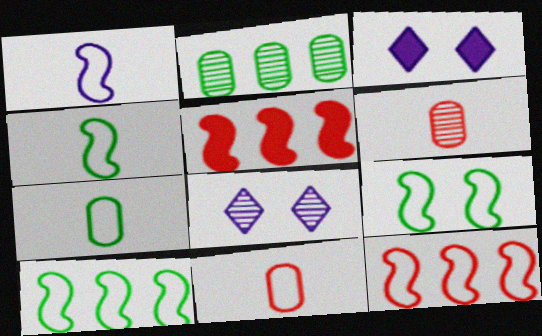[[1, 9, 12], 
[3, 6, 10], 
[4, 9, 10], 
[5, 7, 8]]